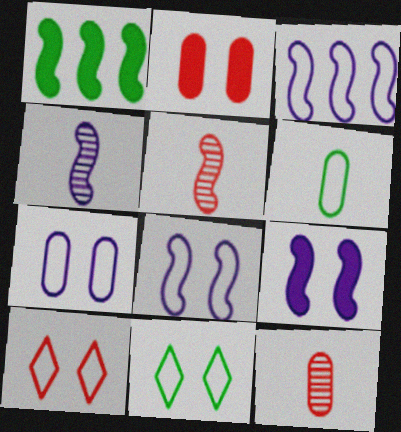[[1, 5, 8], 
[3, 4, 9], 
[3, 6, 10]]